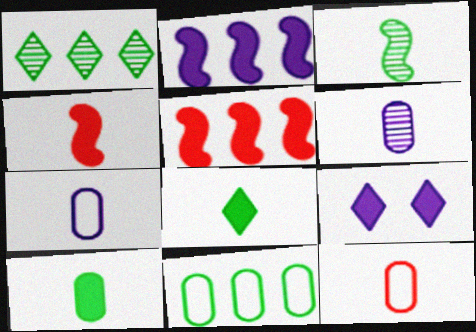[[5, 9, 10], 
[6, 10, 12]]